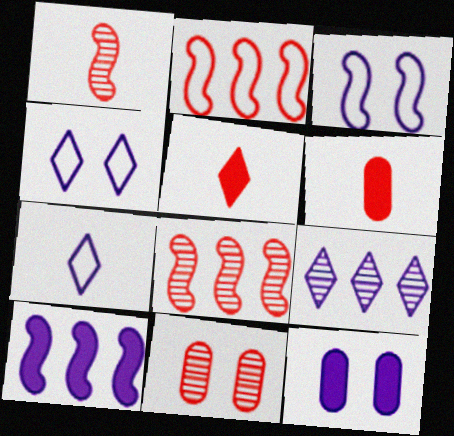[[2, 5, 11]]